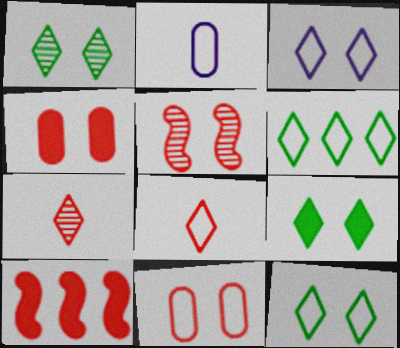[[1, 2, 10], 
[1, 9, 12], 
[3, 6, 8], 
[7, 10, 11]]